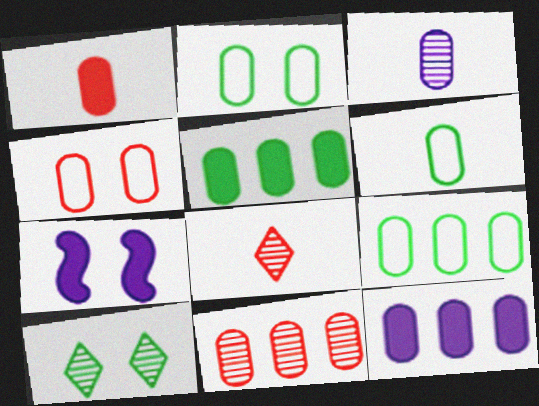[[1, 3, 6], 
[1, 4, 11], 
[2, 6, 9], 
[3, 4, 5], 
[4, 7, 10], 
[7, 8, 9], 
[9, 11, 12]]